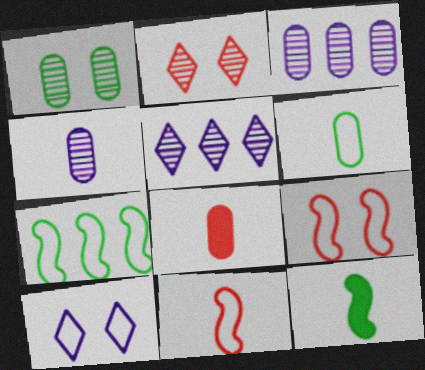[[4, 6, 8]]